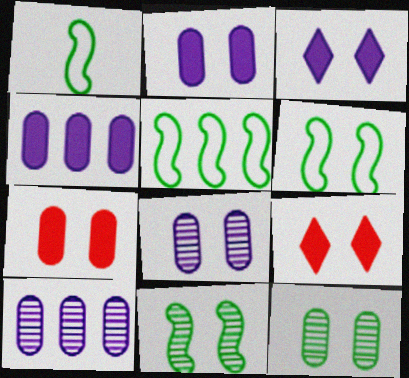[[1, 5, 6], 
[1, 9, 10], 
[6, 8, 9]]